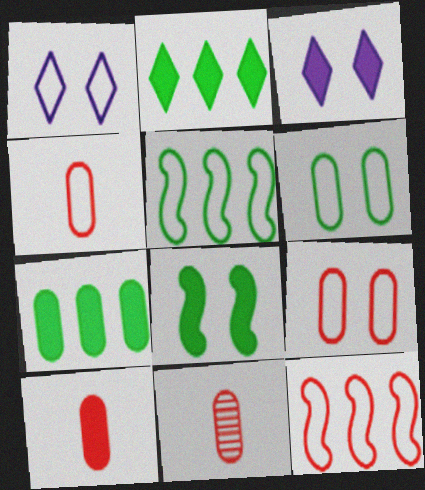[[1, 4, 5], 
[3, 5, 11], 
[4, 10, 11]]